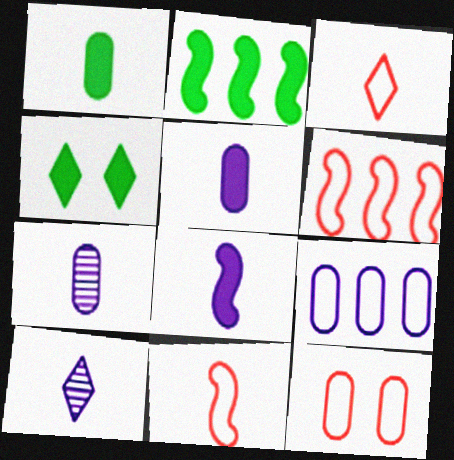[[1, 2, 4], 
[1, 10, 11], 
[2, 10, 12], 
[3, 6, 12], 
[4, 6, 7]]